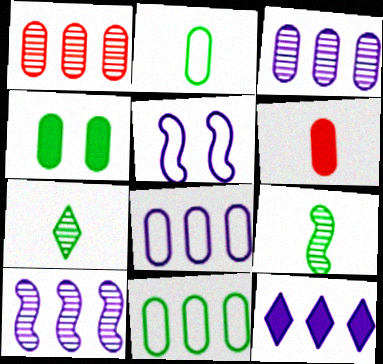[[8, 10, 12]]